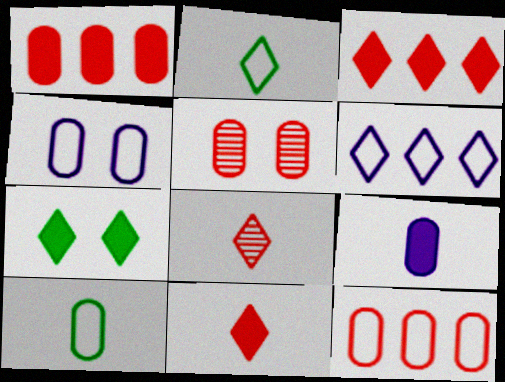[[4, 10, 12], 
[6, 7, 8]]